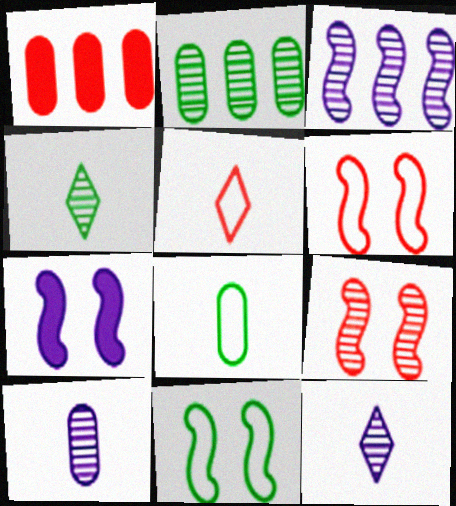[[1, 5, 9], 
[1, 11, 12], 
[2, 5, 7], 
[2, 9, 12], 
[7, 9, 11]]